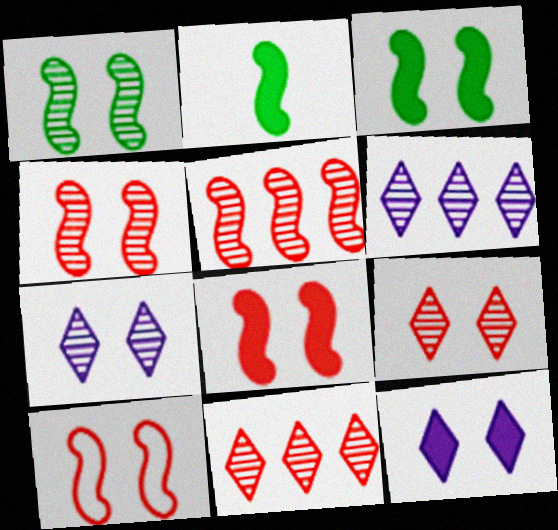[[4, 8, 10]]